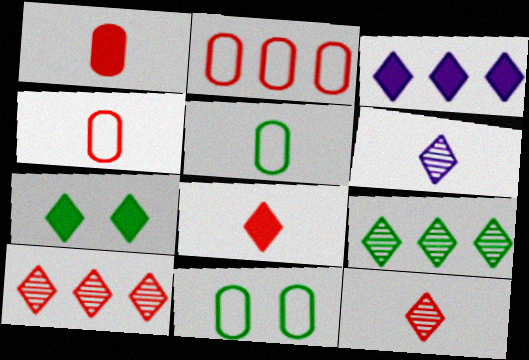[[3, 7, 8]]